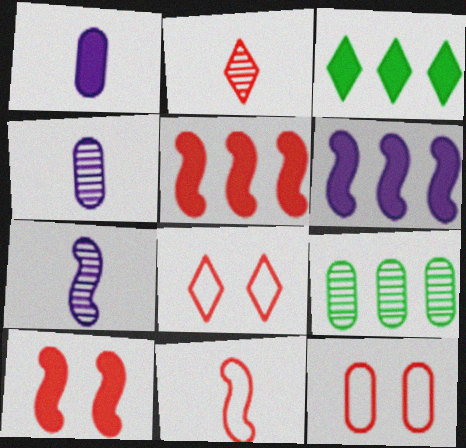[[1, 3, 10], 
[1, 9, 12], 
[2, 5, 12], 
[3, 7, 12]]